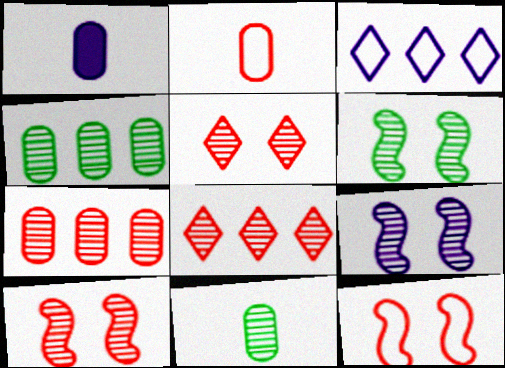[[1, 2, 11], 
[1, 3, 9], 
[6, 9, 10], 
[8, 9, 11]]